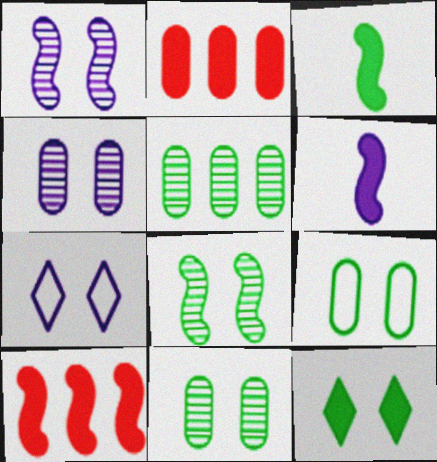[[2, 6, 12], 
[8, 9, 12]]